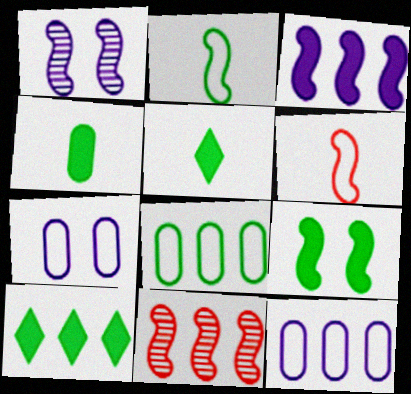[[4, 9, 10], 
[5, 7, 11], 
[10, 11, 12]]